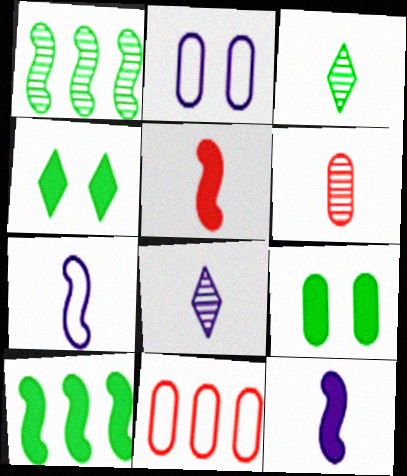[]